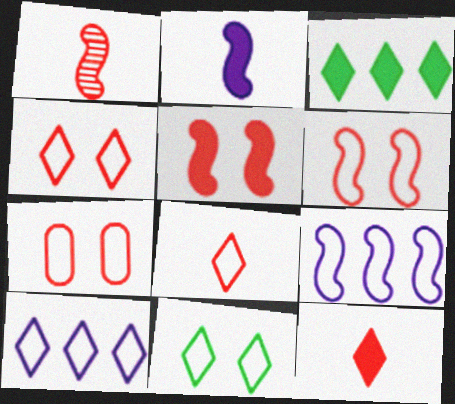[[4, 6, 7], 
[8, 10, 11]]